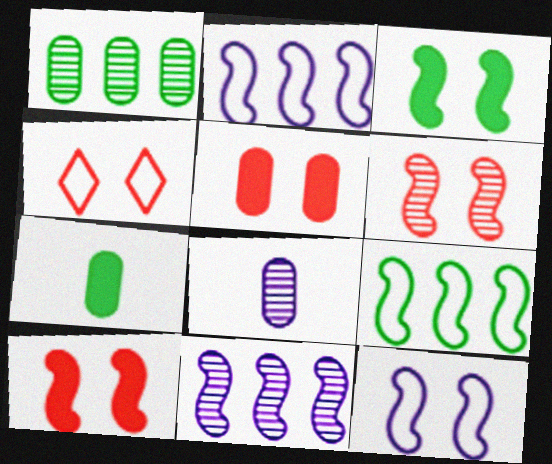[[3, 6, 12], 
[4, 5, 6], 
[4, 7, 11]]